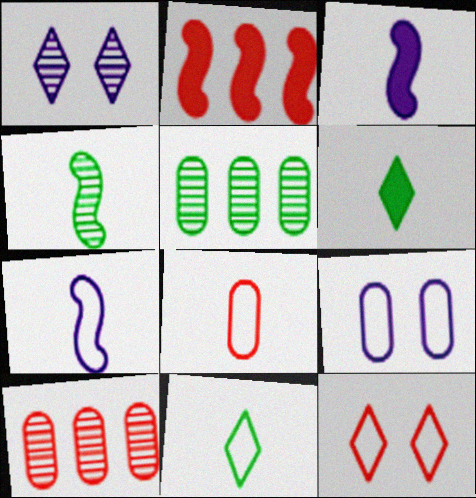[[1, 4, 10], 
[3, 5, 12], 
[7, 8, 11]]